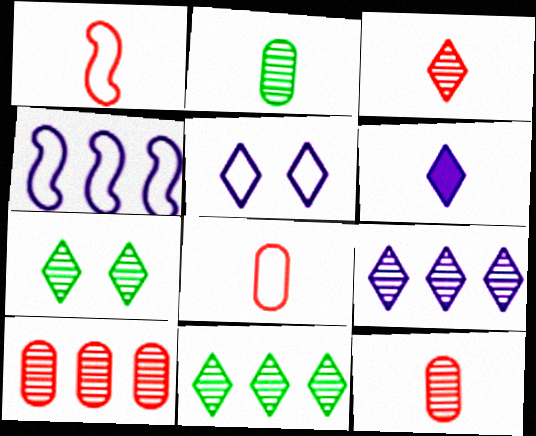[[1, 2, 6], 
[3, 7, 9], 
[5, 6, 9]]